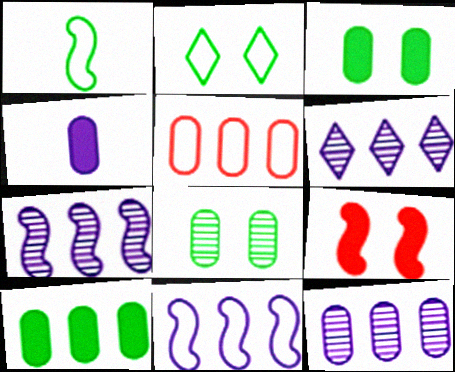[[1, 7, 9], 
[4, 5, 8], 
[5, 10, 12], 
[6, 7, 12]]